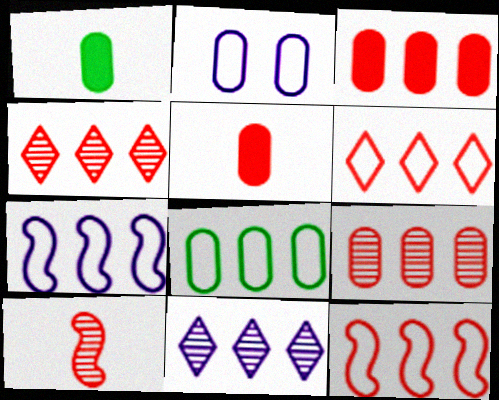[[1, 2, 9], 
[3, 4, 12], 
[6, 7, 8]]